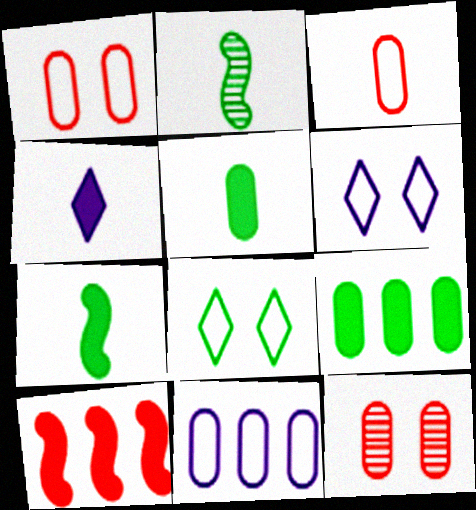[[2, 3, 4], 
[2, 8, 9], 
[5, 11, 12]]